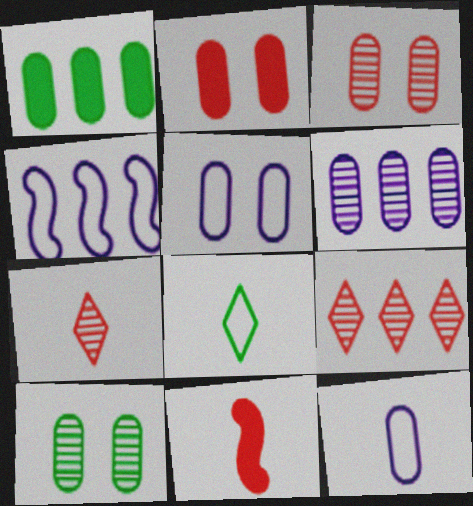[[1, 3, 12], 
[1, 4, 9], 
[2, 5, 10]]